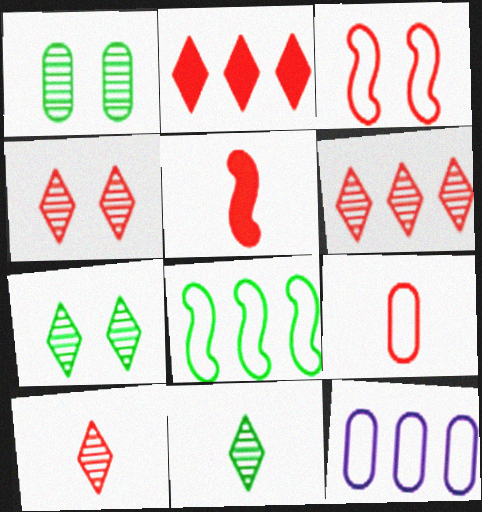[[4, 6, 10], 
[5, 7, 12], 
[5, 9, 10]]